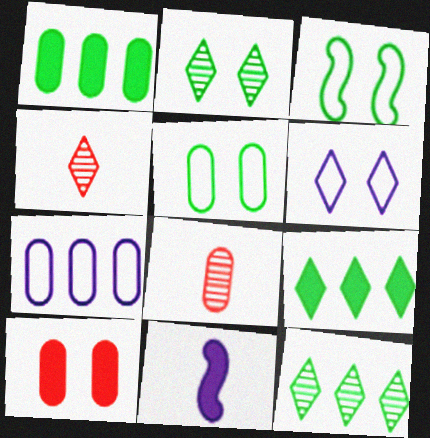[[4, 6, 9], 
[9, 10, 11]]